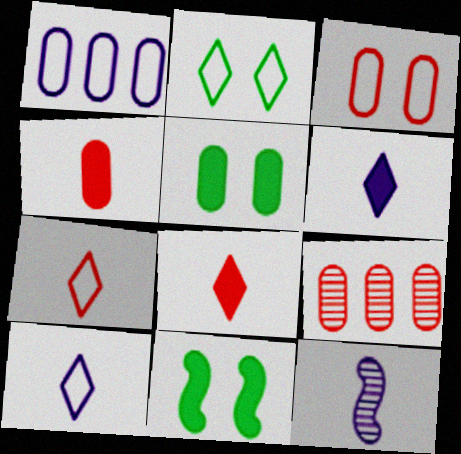[[3, 4, 9], 
[9, 10, 11]]